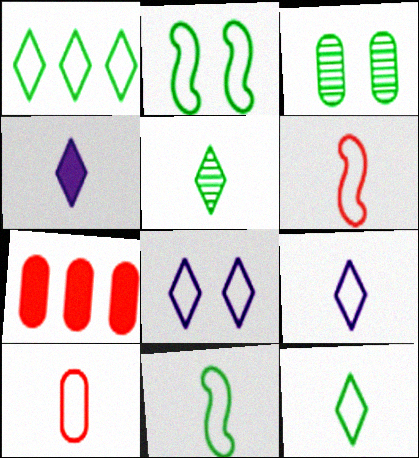[[9, 10, 11]]